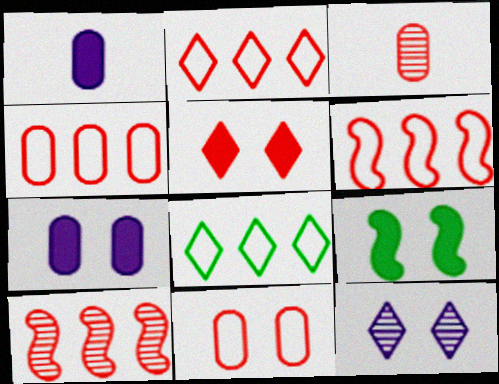[[2, 4, 6], 
[3, 5, 6], 
[5, 7, 9], 
[9, 11, 12]]